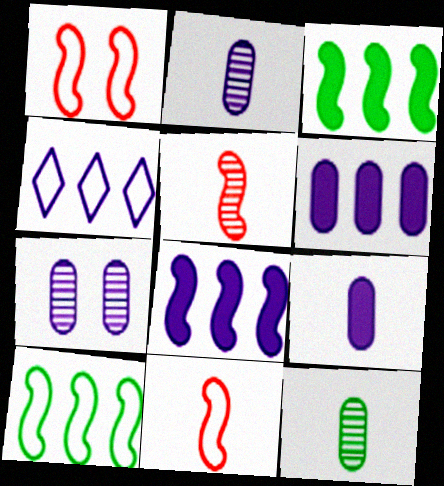[]